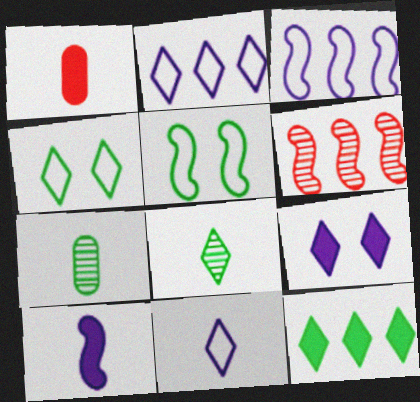[[4, 8, 12], 
[5, 6, 10], 
[5, 7, 12]]